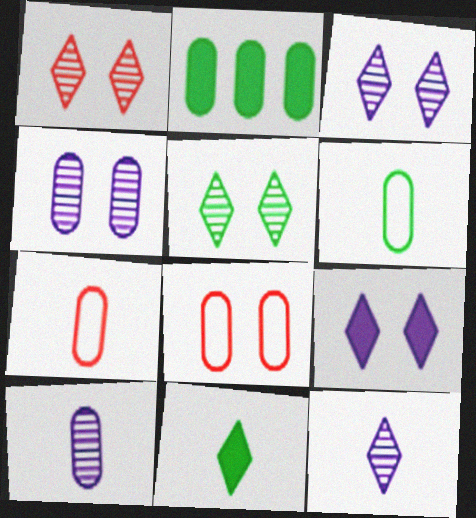[[1, 3, 5], 
[2, 4, 7], 
[2, 8, 10]]